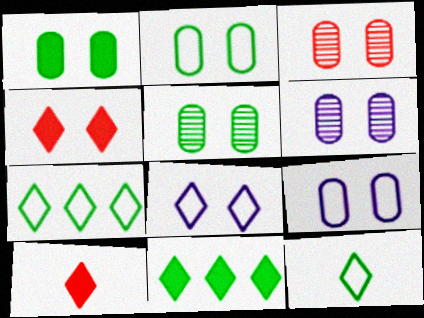[[1, 2, 5], 
[1, 3, 9], 
[3, 5, 6]]